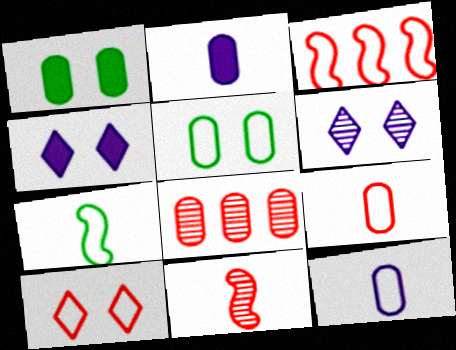[[1, 8, 12], 
[2, 5, 8], 
[3, 9, 10], 
[4, 7, 8]]